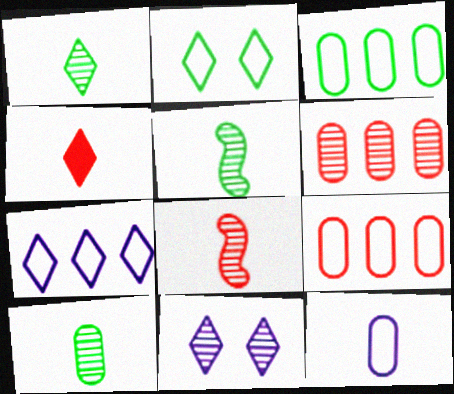[[1, 5, 10], 
[4, 5, 12], 
[5, 6, 11]]